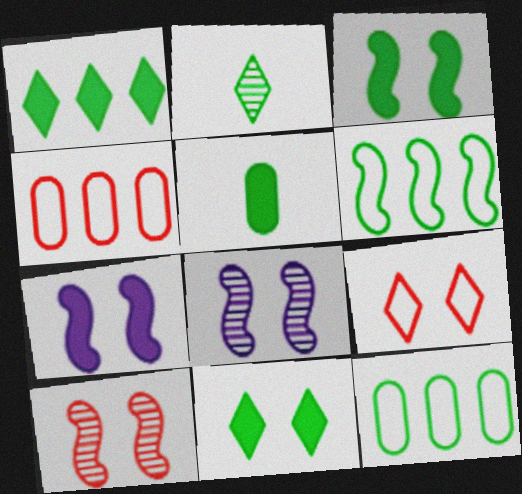[[1, 3, 5], 
[2, 3, 12], 
[2, 4, 7]]